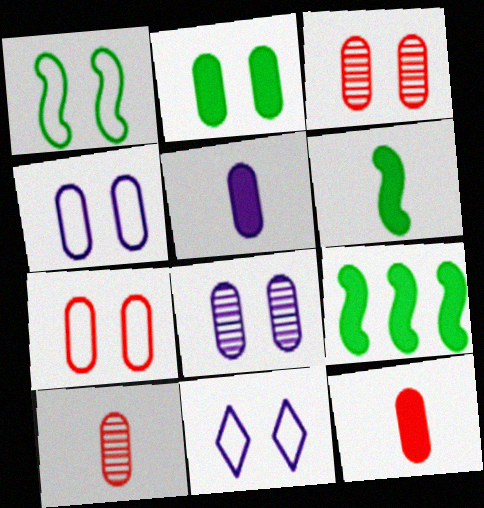[[1, 7, 11], 
[2, 3, 4], 
[2, 7, 8], 
[9, 10, 11]]